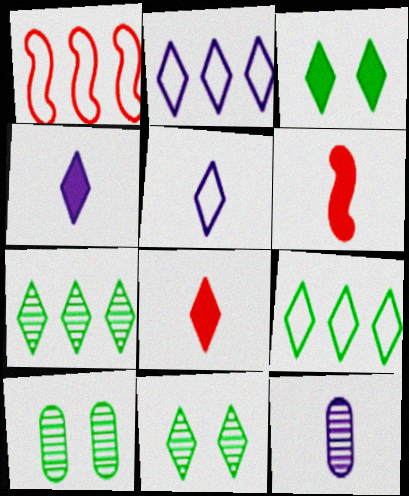[[1, 3, 12], 
[1, 4, 10], 
[2, 6, 10], 
[2, 8, 11]]